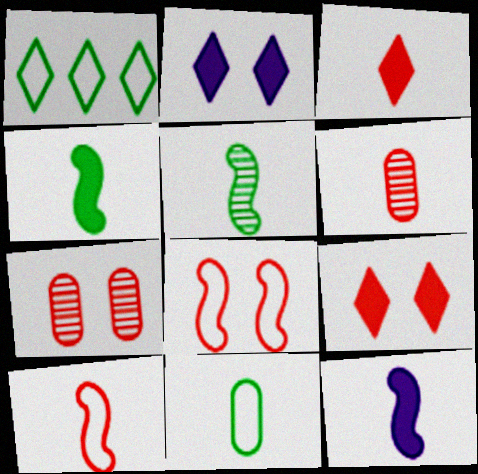[[1, 7, 12], 
[3, 6, 10], 
[5, 10, 12], 
[7, 8, 9]]